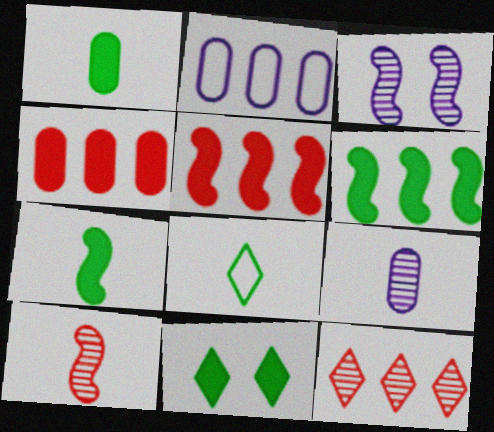[[1, 6, 11], 
[2, 6, 12], 
[2, 10, 11], 
[3, 4, 8]]